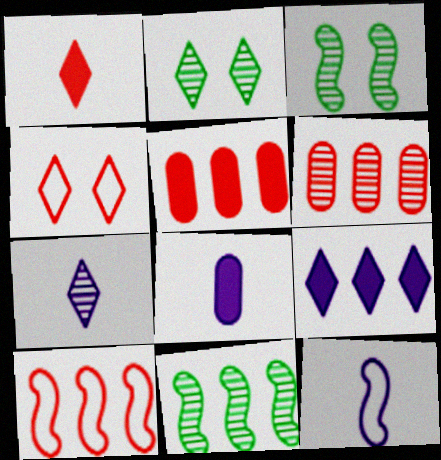[[2, 5, 12], 
[2, 8, 10], 
[3, 6, 7], 
[4, 8, 11], 
[7, 8, 12]]